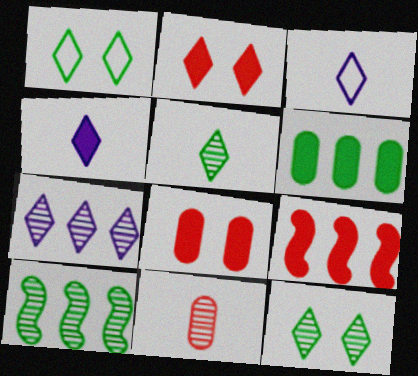[[3, 8, 10]]